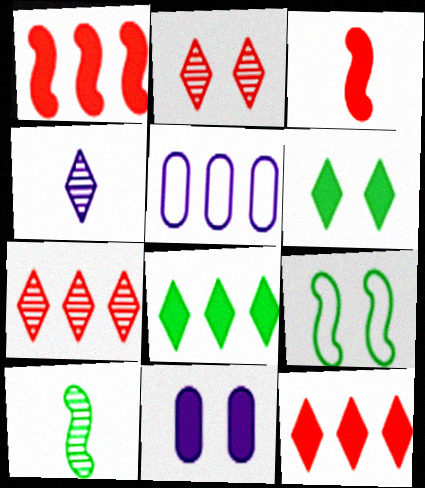[[2, 9, 11], 
[3, 8, 11]]